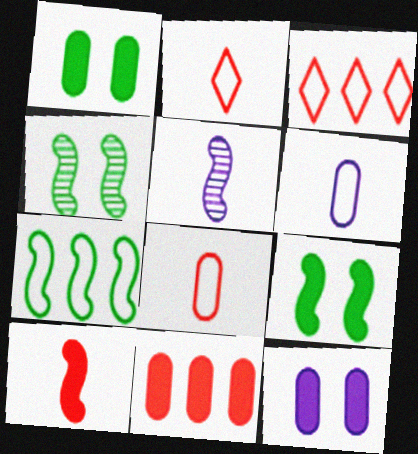[[1, 3, 5]]